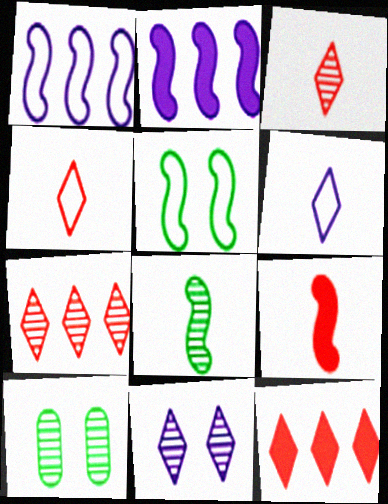[[2, 4, 10]]